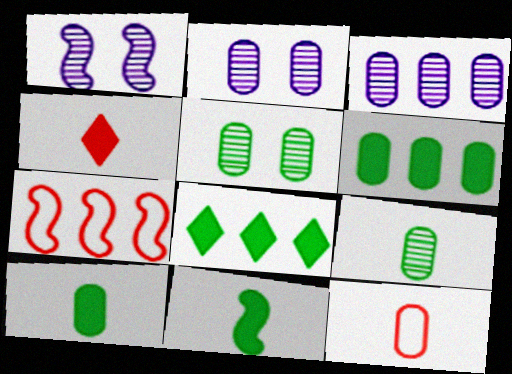[[1, 7, 11], 
[1, 8, 12], 
[2, 6, 12], 
[3, 7, 8]]